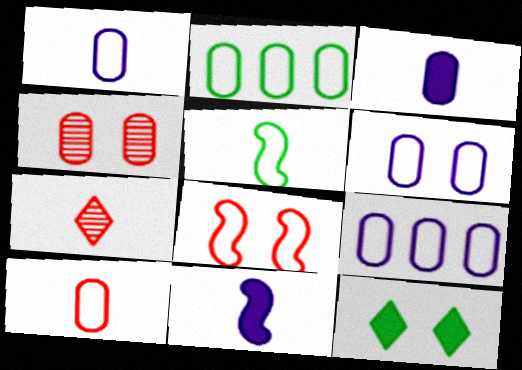[[1, 6, 9], 
[2, 3, 4], 
[2, 6, 10], 
[3, 5, 7]]